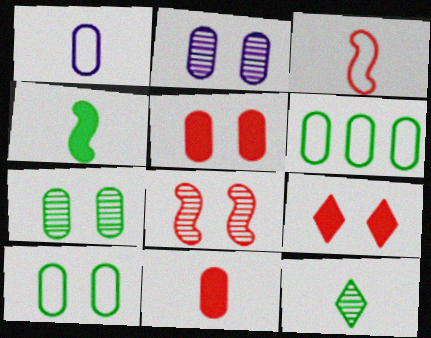[[2, 5, 10], 
[2, 6, 11]]